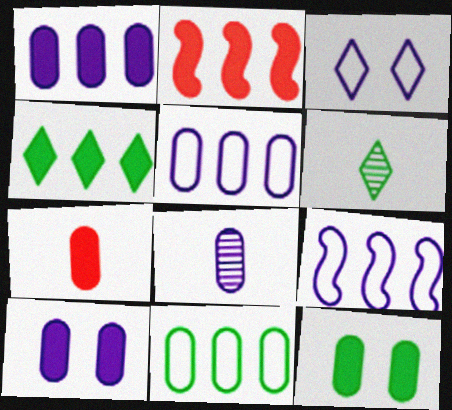[[1, 2, 4], 
[1, 7, 12], 
[5, 8, 10]]